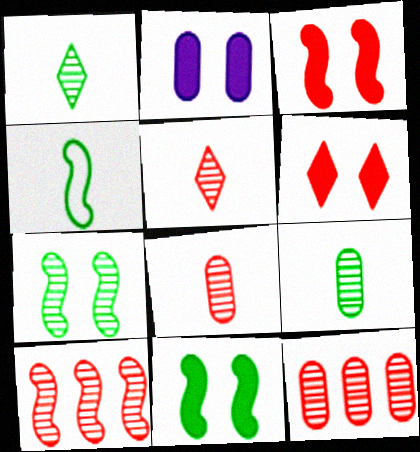[[2, 6, 11]]